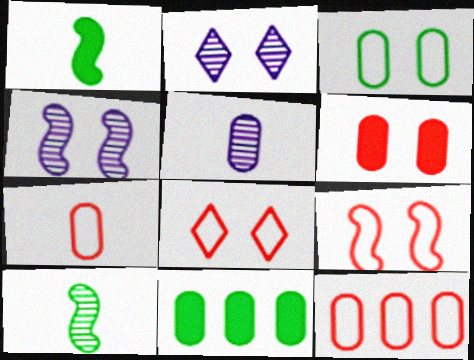[[1, 2, 12]]